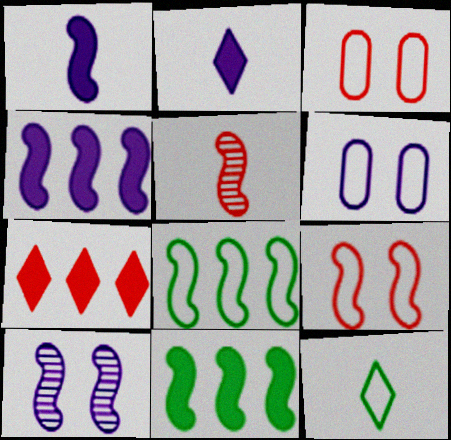[[3, 5, 7]]